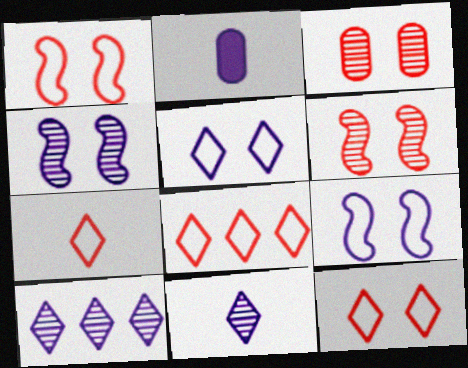[[2, 9, 10], 
[7, 8, 12]]